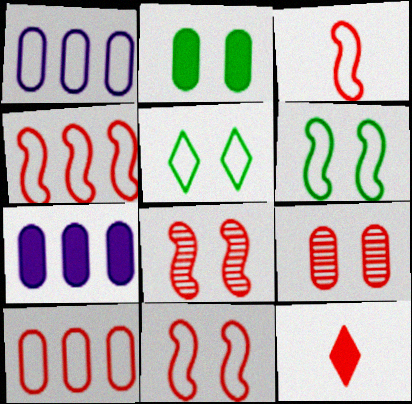[[1, 3, 5], 
[3, 4, 11], 
[4, 9, 12], 
[8, 10, 12]]